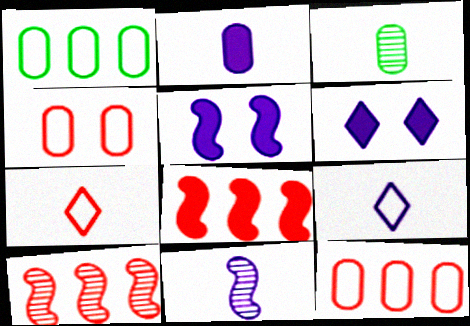[[2, 9, 11]]